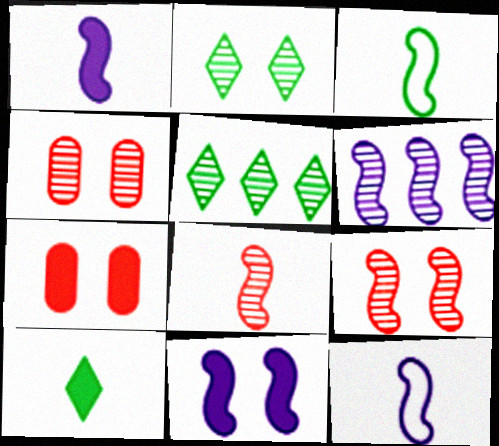[[1, 3, 8], 
[5, 7, 12], 
[6, 11, 12]]